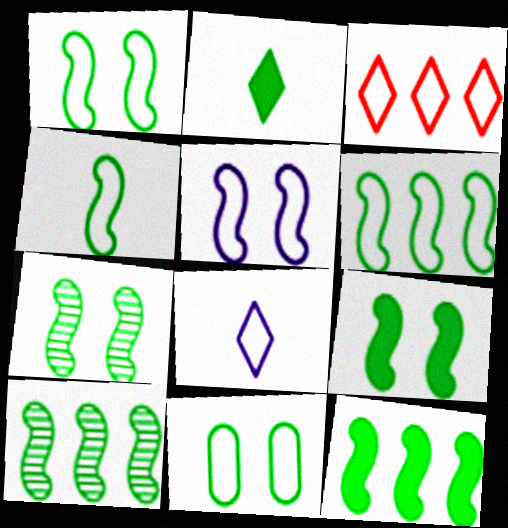[[1, 4, 6], 
[1, 7, 9], 
[2, 10, 11], 
[4, 7, 12], 
[4, 9, 10], 
[6, 10, 12]]